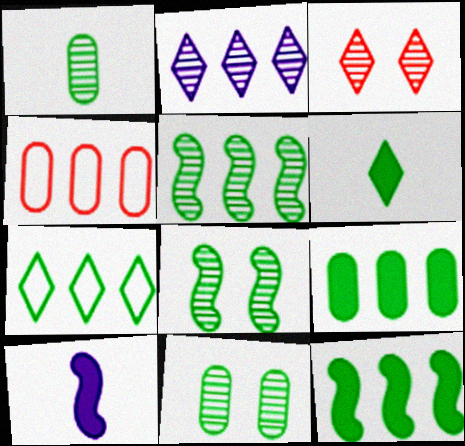[[2, 4, 12], 
[5, 7, 9]]